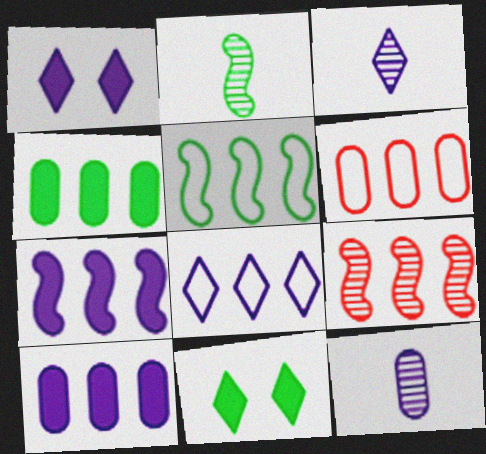[[1, 2, 6], 
[1, 3, 8], 
[4, 8, 9], 
[5, 6, 8], 
[5, 7, 9]]